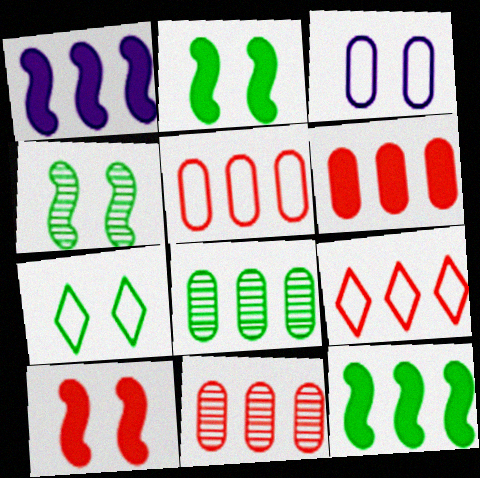[[1, 8, 9], 
[5, 6, 11]]